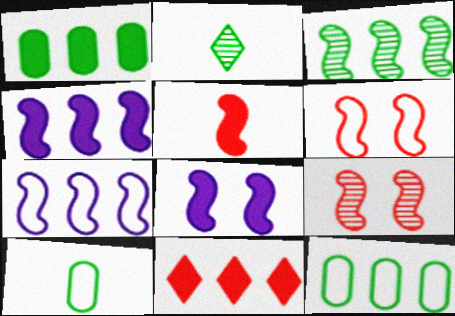[[1, 4, 11]]